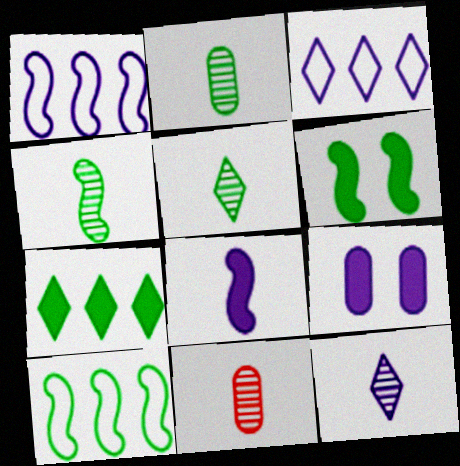[[1, 9, 12], 
[2, 4, 5], 
[3, 6, 11], 
[4, 6, 10], 
[4, 11, 12]]